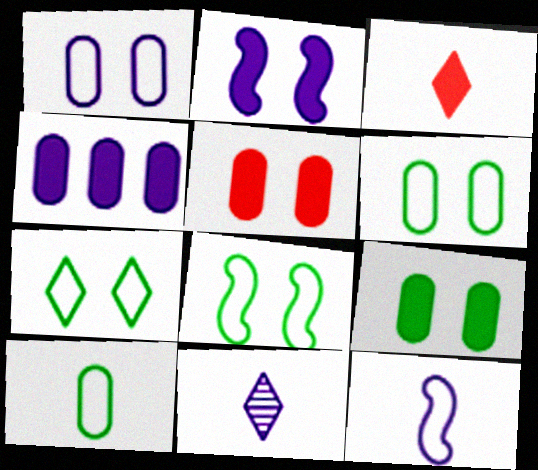[[6, 7, 8]]